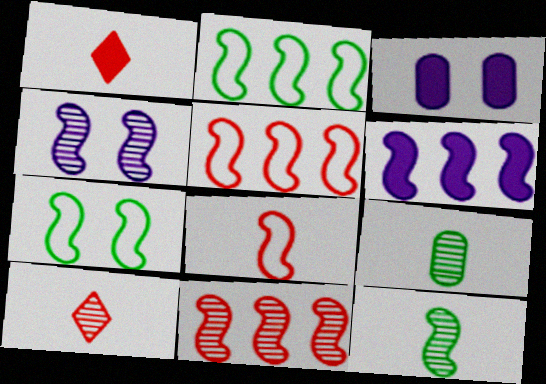[[2, 3, 10], 
[2, 6, 11], 
[4, 11, 12]]